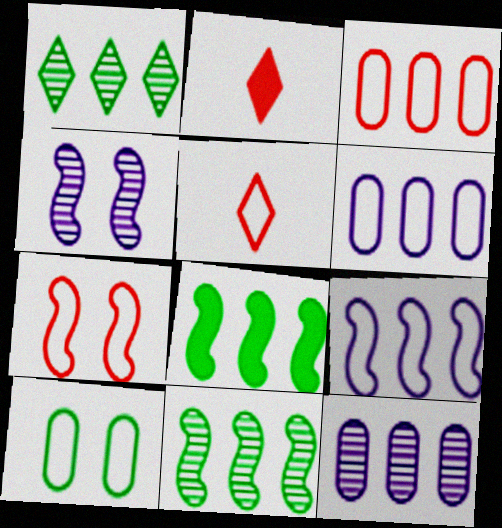[[3, 5, 7], 
[5, 9, 10]]